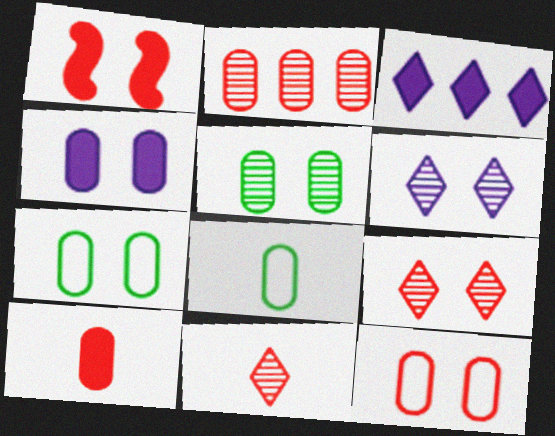[[1, 6, 7], 
[1, 9, 12], 
[2, 4, 8], 
[2, 10, 12], 
[4, 5, 12]]